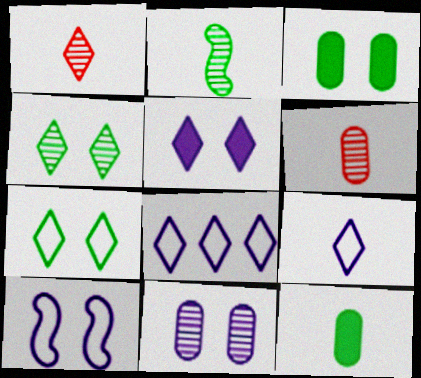[[5, 10, 11]]